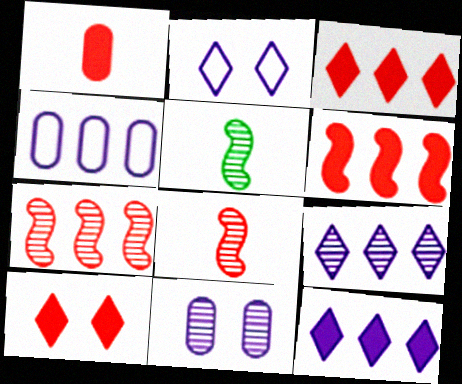[[1, 6, 10], 
[4, 5, 10]]